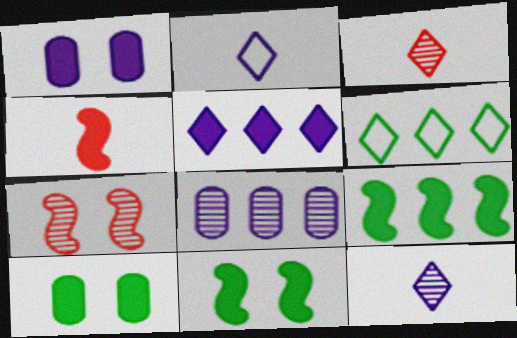[[4, 5, 10]]